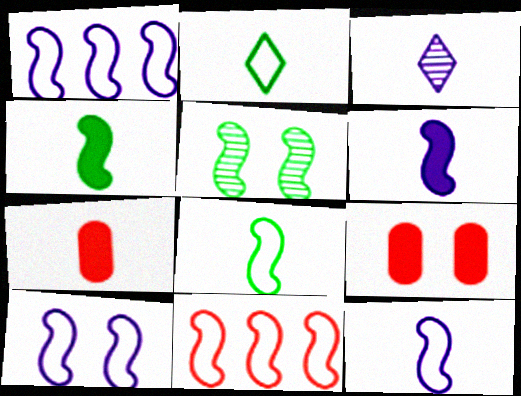[[1, 10, 12], 
[3, 7, 8], 
[5, 6, 11], 
[8, 10, 11]]